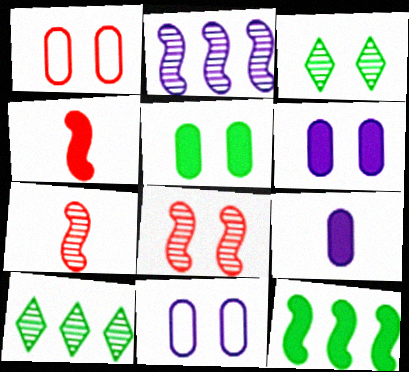[[4, 10, 11]]